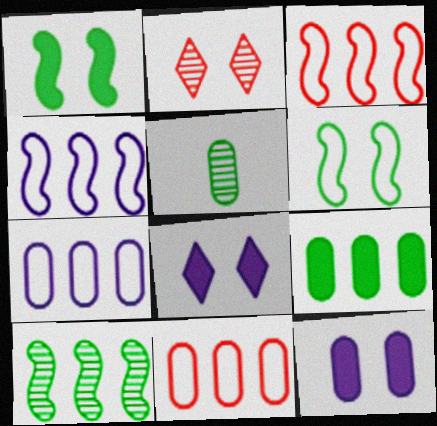[[2, 6, 12], 
[3, 5, 8], 
[5, 11, 12]]